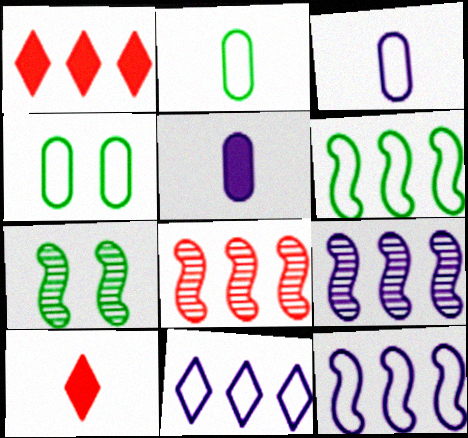[[1, 3, 7], 
[4, 9, 10]]